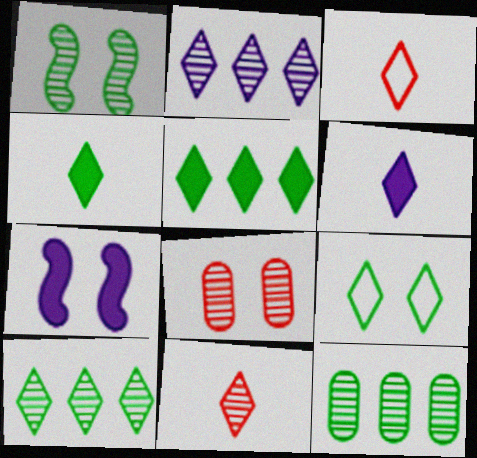[[3, 7, 12], 
[4, 9, 10], 
[7, 8, 9]]